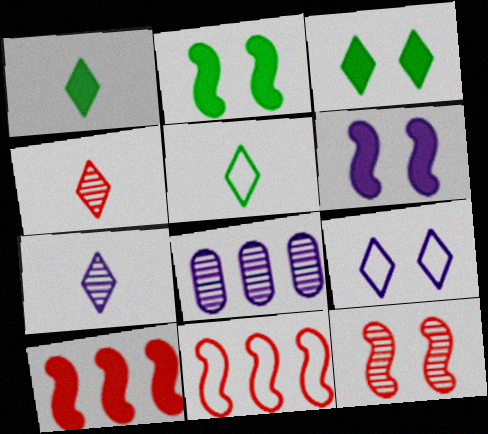[]